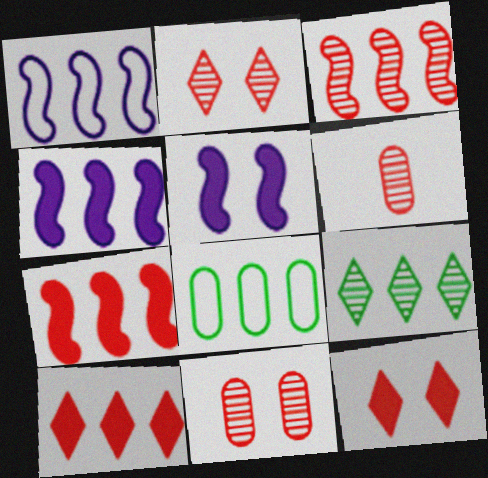[[2, 3, 6]]